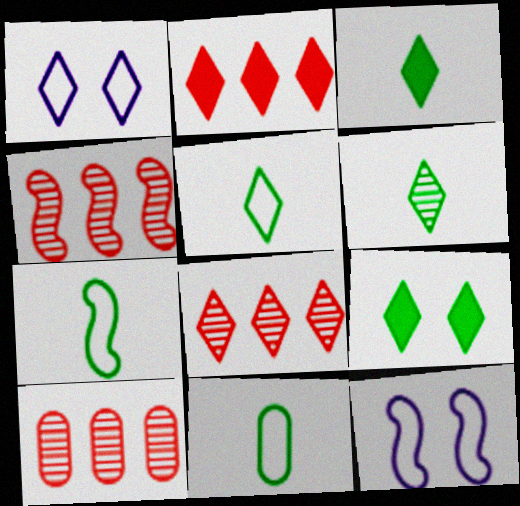[[1, 2, 6], 
[1, 3, 8], 
[3, 5, 6], 
[3, 10, 12], 
[4, 8, 10], 
[5, 7, 11]]